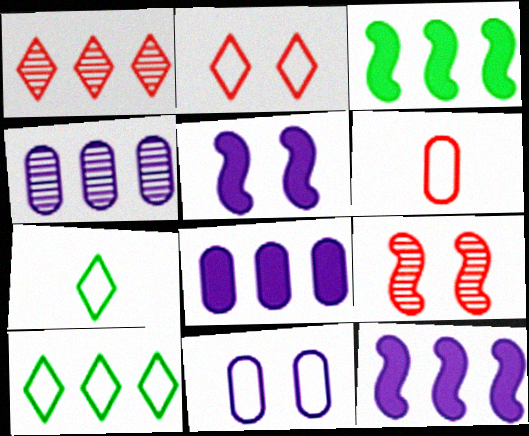[[7, 8, 9]]